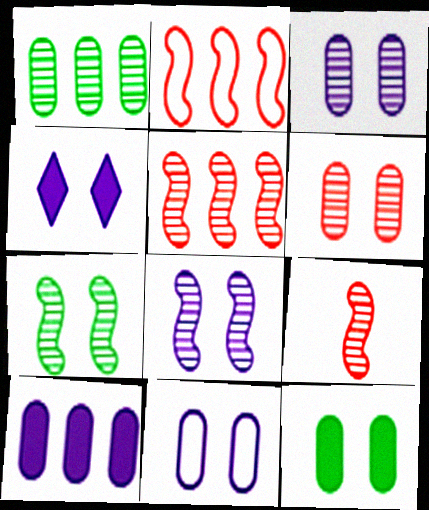[[4, 8, 11], 
[6, 11, 12]]